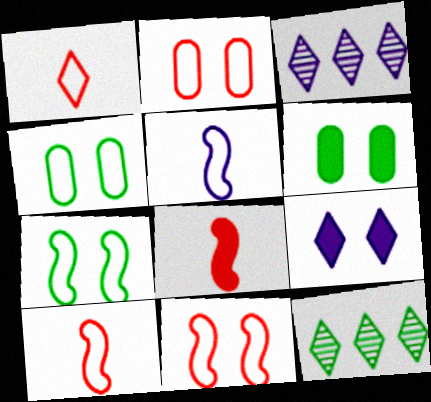[[1, 9, 12], 
[3, 4, 8], 
[3, 6, 10]]